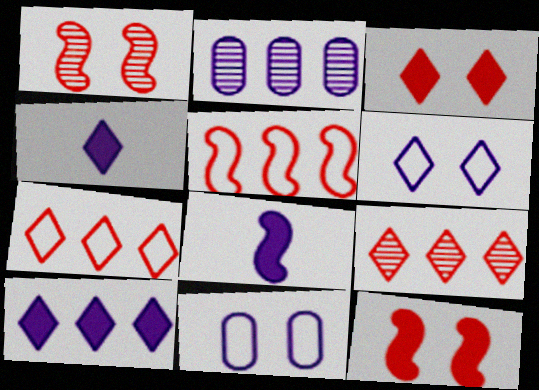[[2, 6, 8]]